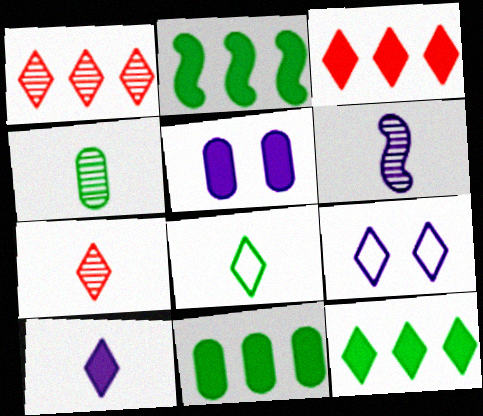[[2, 11, 12], 
[4, 6, 7], 
[7, 8, 10], 
[7, 9, 12]]